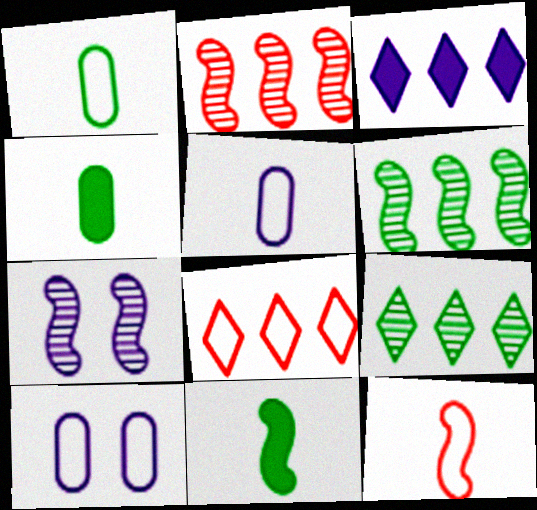[[3, 5, 7], 
[3, 8, 9], 
[4, 7, 8]]